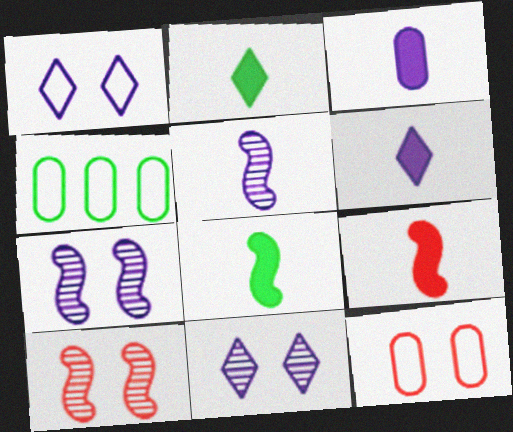[[2, 3, 9], 
[4, 6, 10], 
[4, 9, 11]]